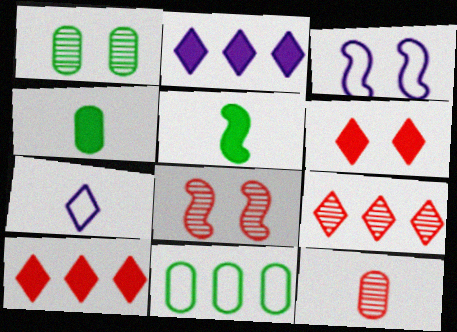[[1, 3, 6], 
[1, 4, 11], 
[3, 4, 9], 
[5, 7, 12], 
[8, 9, 12]]